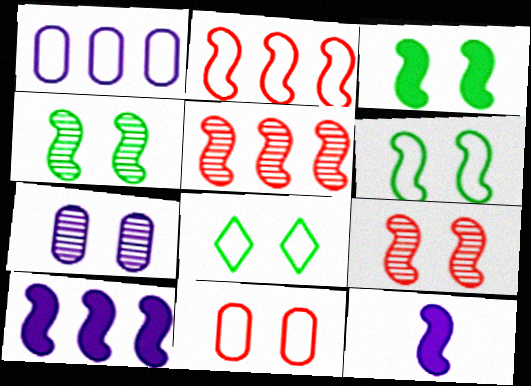[[2, 4, 12], 
[3, 4, 6], 
[5, 6, 12]]